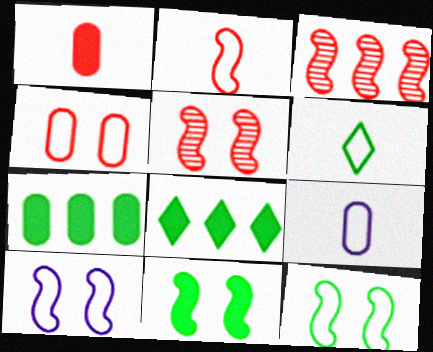[[2, 6, 9], 
[5, 8, 9], 
[5, 10, 11]]